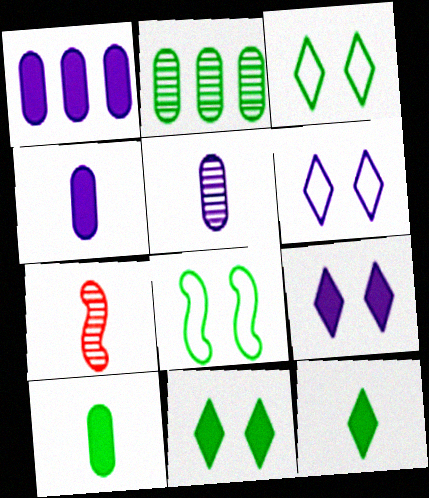[[1, 3, 7], 
[2, 8, 12]]